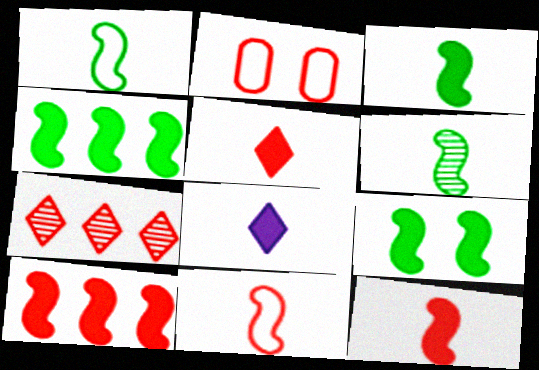[[1, 3, 6], 
[2, 7, 12], 
[3, 4, 9]]